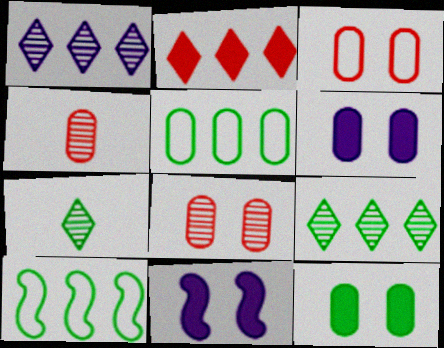[[4, 5, 6], 
[7, 10, 12]]